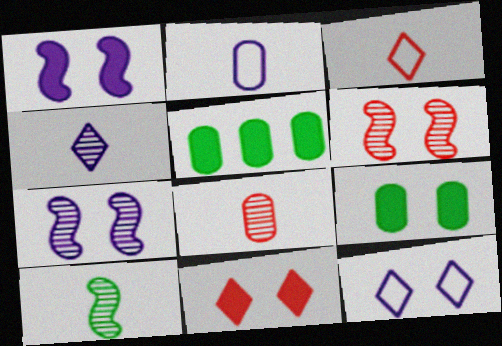[[1, 9, 11], 
[3, 5, 7], 
[4, 8, 10], 
[6, 9, 12]]